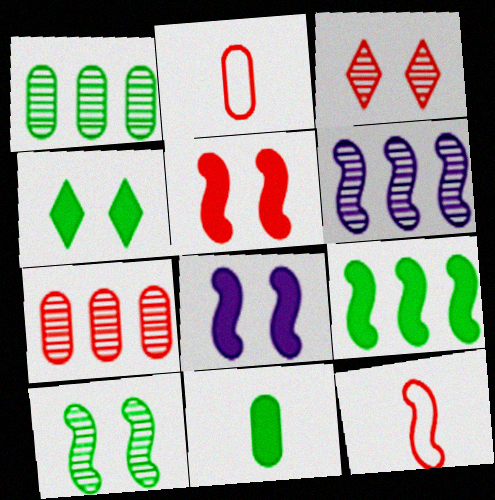[[2, 4, 6], 
[4, 9, 11]]